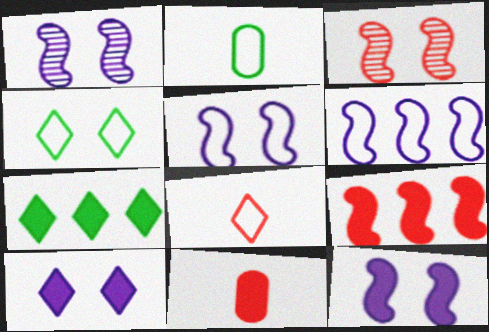[[1, 5, 12], 
[7, 11, 12]]